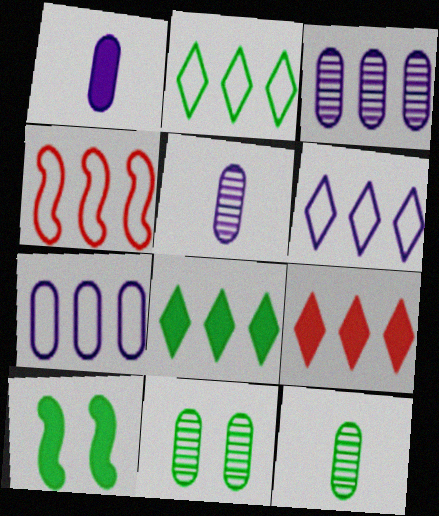[[1, 9, 10], 
[2, 4, 7], 
[2, 10, 12], 
[3, 4, 8]]